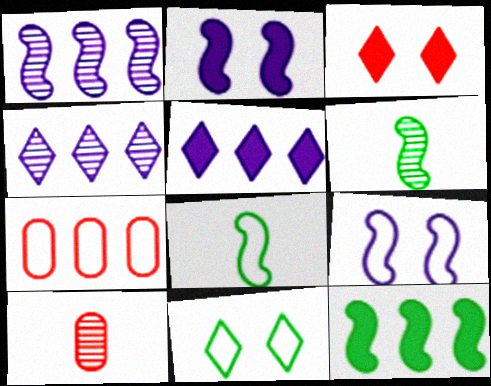[[4, 7, 12]]